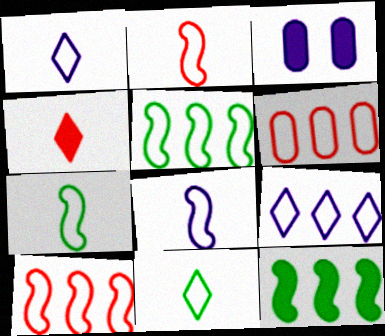[[2, 7, 8], 
[3, 4, 12], 
[5, 6, 9]]